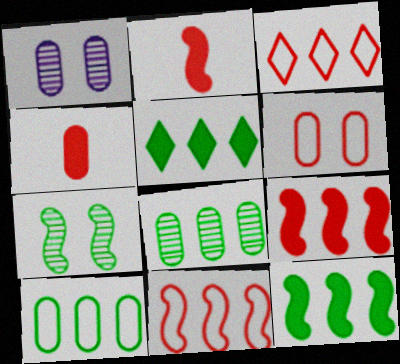[[1, 4, 10]]